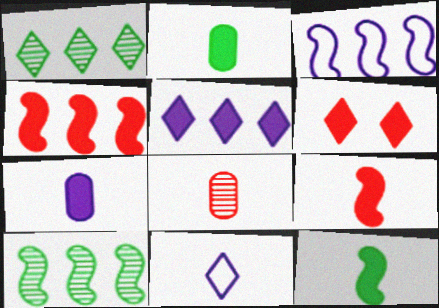[[1, 6, 11], 
[3, 4, 10], 
[8, 11, 12]]